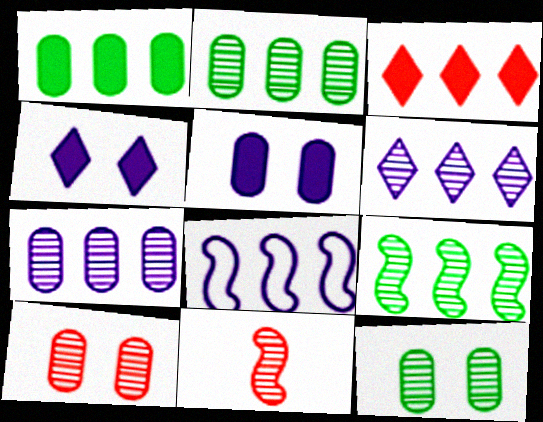[[2, 3, 8], 
[6, 11, 12]]